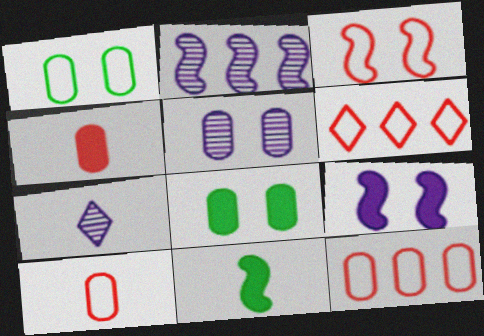[[2, 3, 11], 
[2, 5, 7], 
[3, 6, 10], 
[5, 6, 11], 
[7, 10, 11]]